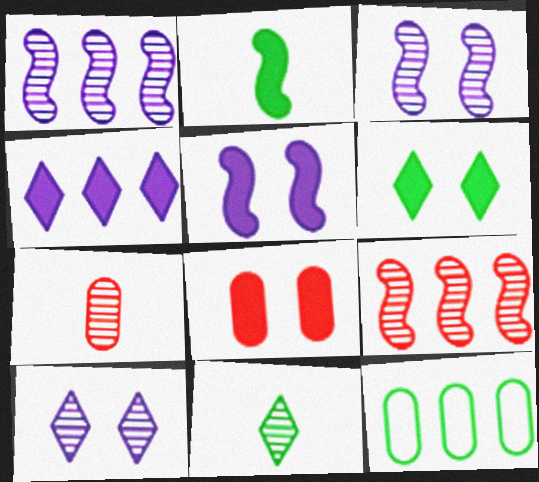[[2, 4, 8], 
[4, 9, 12], 
[5, 6, 8]]